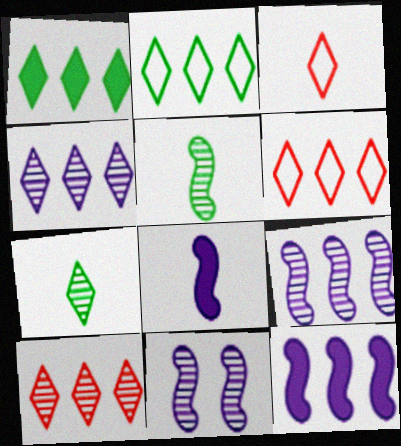[[1, 4, 6]]